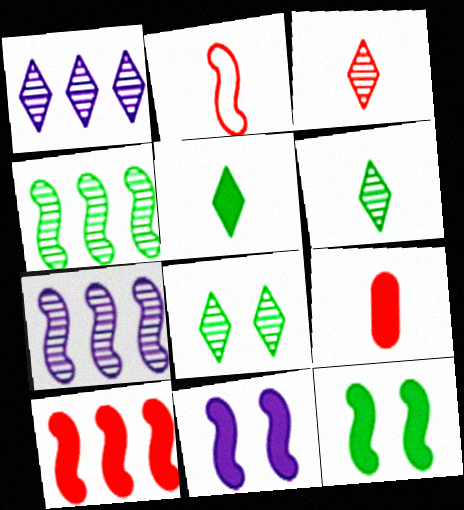[[1, 3, 8], 
[2, 3, 9], 
[2, 4, 11], 
[2, 7, 12]]